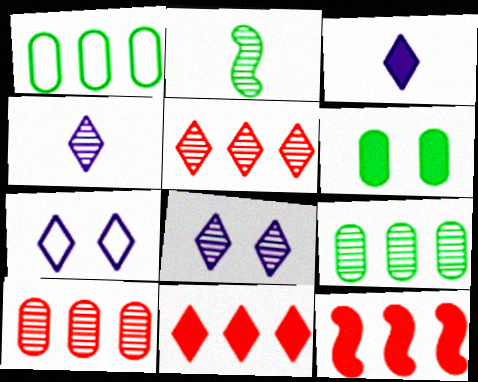[[2, 8, 10], 
[3, 6, 12]]